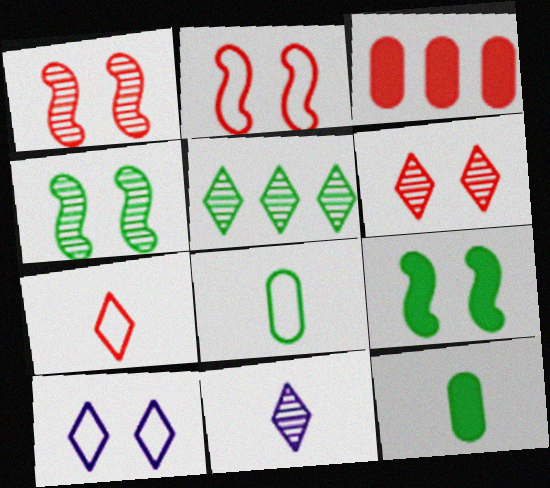[[1, 3, 7], 
[5, 6, 11], 
[5, 8, 9]]